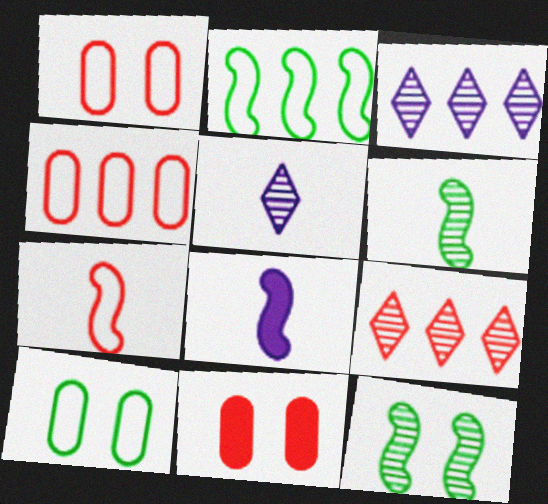[[2, 5, 11], 
[6, 7, 8], 
[7, 9, 11], 
[8, 9, 10]]